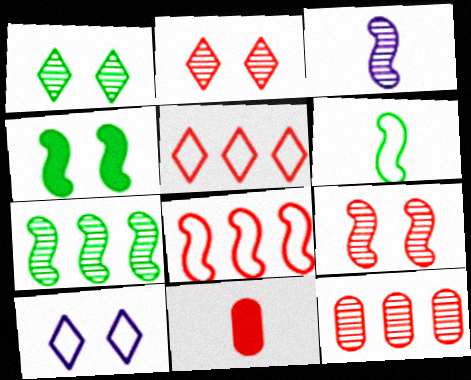[[1, 3, 12], 
[2, 8, 11], 
[3, 4, 8], 
[3, 7, 9], 
[4, 6, 7], 
[5, 9, 11], 
[7, 10, 11]]